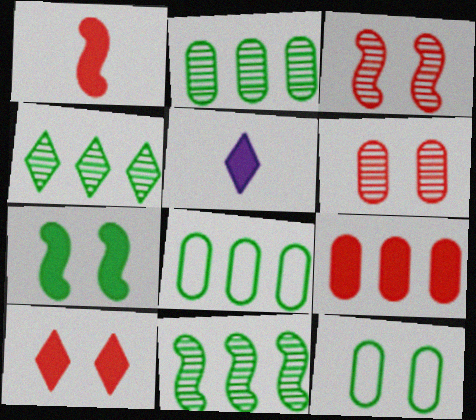[[1, 9, 10], 
[2, 4, 11], 
[3, 5, 8], 
[5, 7, 9]]